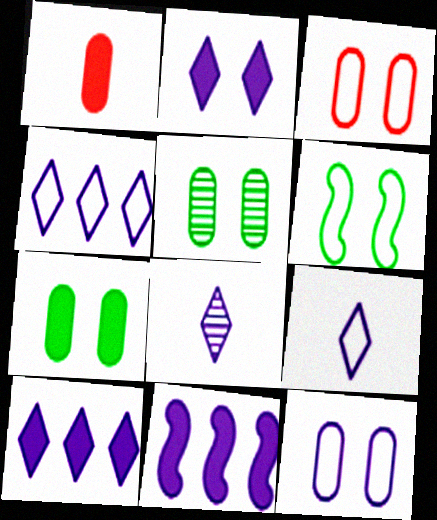[[2, 4, 8], 
[8, 11, 12]]